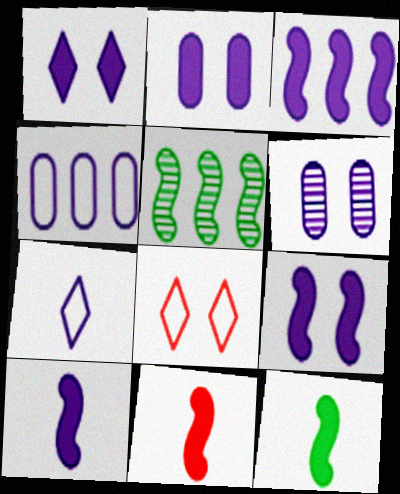[[1, 2, 9], 
[3, 6, 7], 
[3, 9, 10], 
[10, 11, 12]]